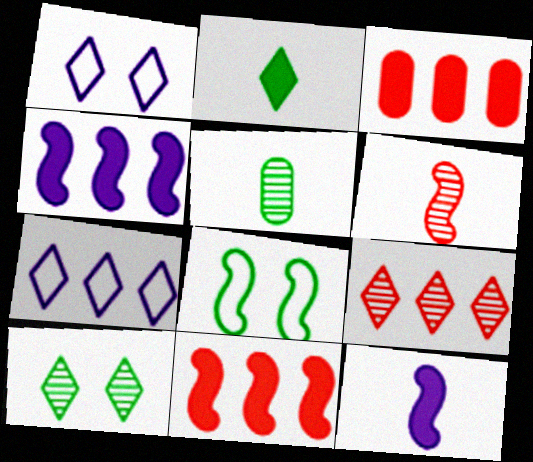[[1, 2, 9], 
[1, 5, 11], 
[4, 6, 8]]